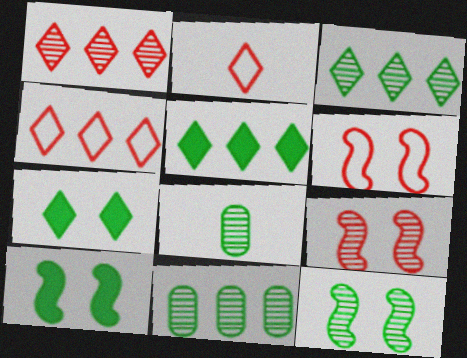[[3, 8, 12]]